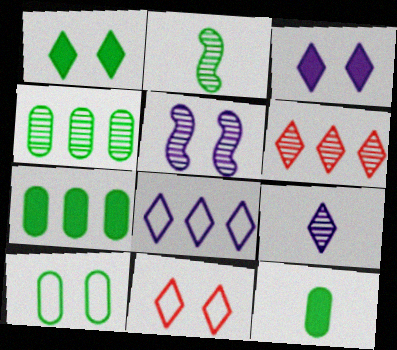[[3, 8, 9], 
[4, 10, 12]]